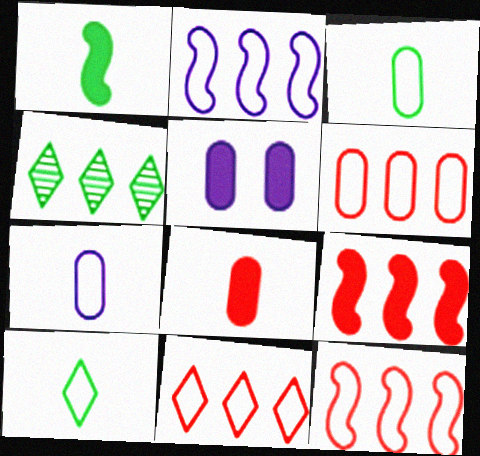[[6, 11, 12]]